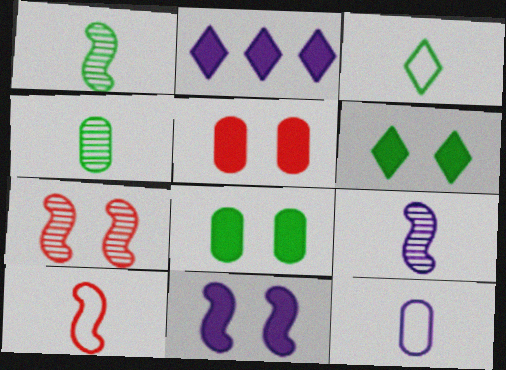[[3, 10, 12], 
[5, 6, 11]]